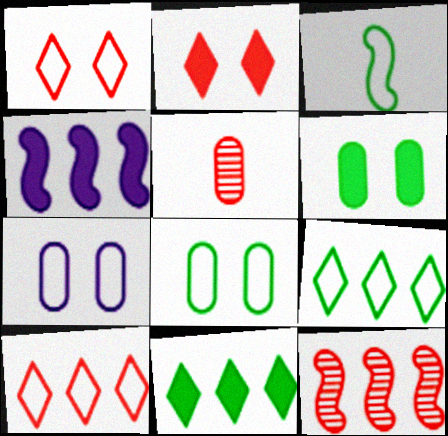[[3, 7, 10], 
[3, 8, 9]]